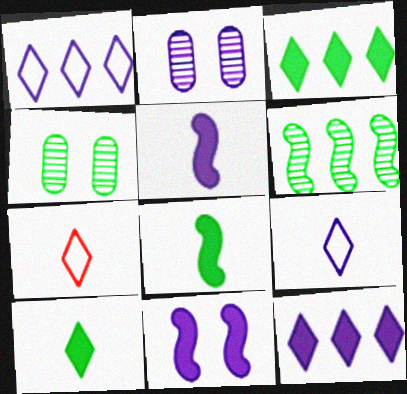[[1, 2, 5]]